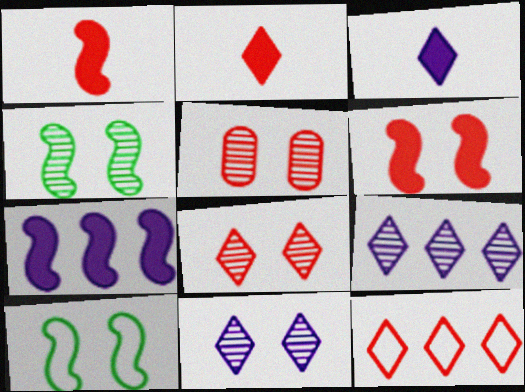[[1, 5, 12], 
[2, 8, 12], 
[4, 5, 11]]